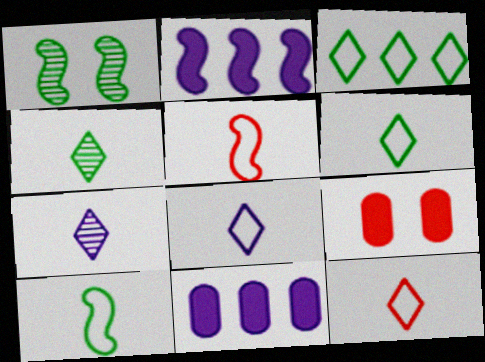[[1, 2, 5], 
[1, 11, 12], 
[6, 8, 12]]